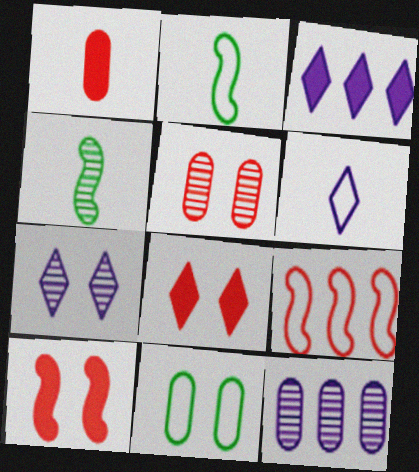[[1, 4, 6], 
[1, 11, 12], 
[2, 3, 5], 
[2, 8, 12], 
[3, 6, 7], 
[6, 9, 11], 
[7, 10, 11]]